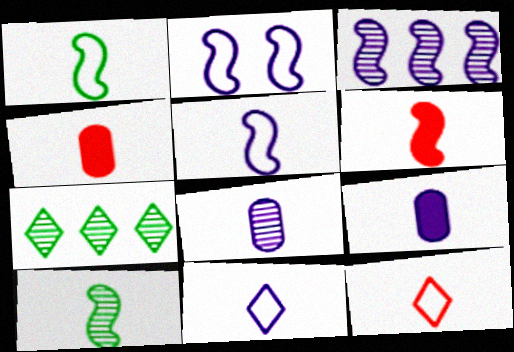[[2, 4, 7], 
[4, 10, 11], 
[5, 6, 10], 
[9, 10, 12]]